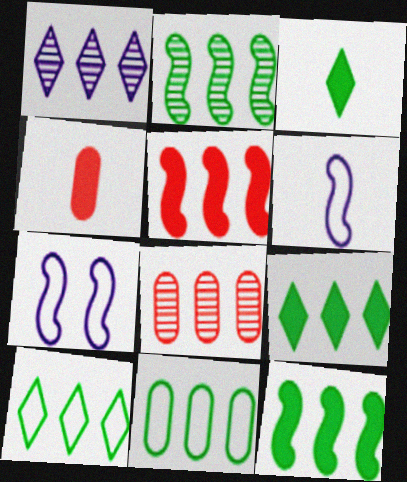[[1, 2, 8], 
[1, 5, 11], 
[2, 9, 11], 
[3, 7, 8]]